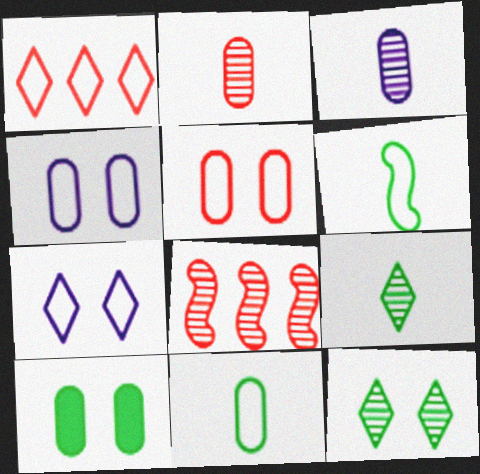[[1, 4, 6], 
[3, 8, 12]]